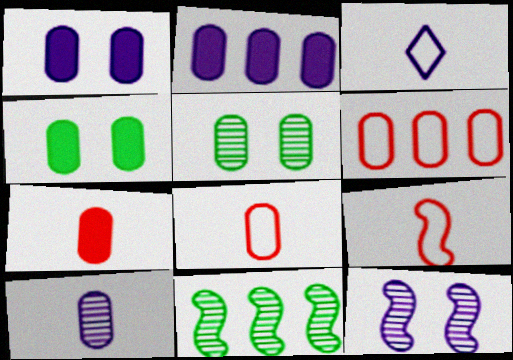[[2, 3, 12], 
[2, 4, 7], 
[2, 5, 8], 
[4, 6, 10]]